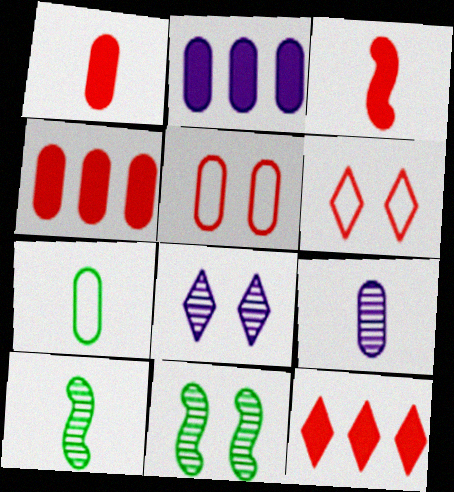[[1, 7, 9], 
[2, 6, 10]]